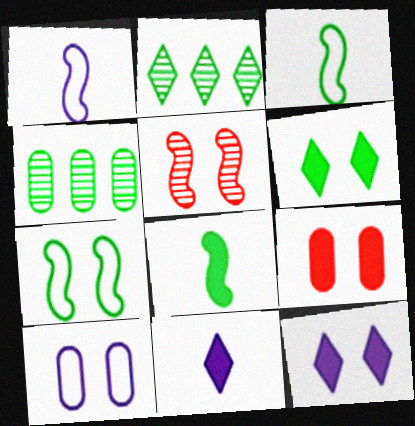[[1, 2, 9], 
[3, 4, 6], 
[5, 6, 10]]